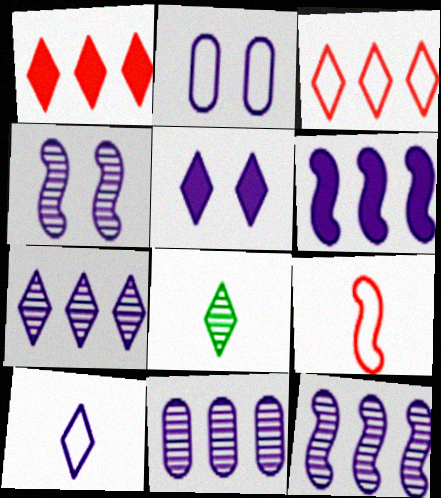[[2, 4, 5], 
[3, 5, 8], 
[5, 7, 10], 
[7, 11, 12]]